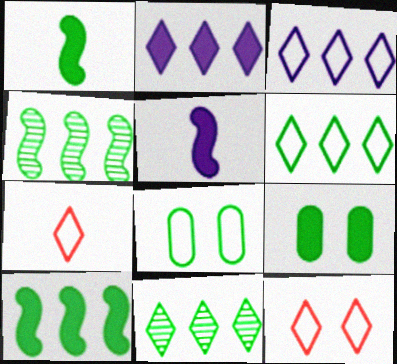[[1, 8, 11]]